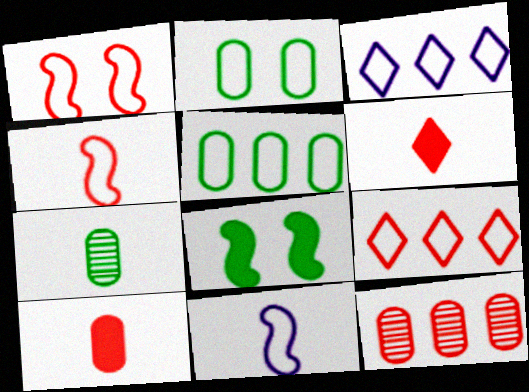[[1, 6, 12], 
[2, 3, 4], 
[2, 9, 11], 
[6, 7, 11]]